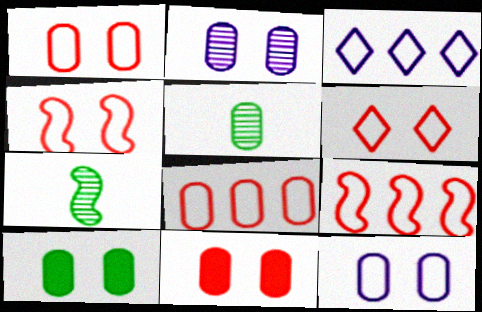[[1, 2, 10], 
[1, 4, 6], 
[3, 7, 11]]